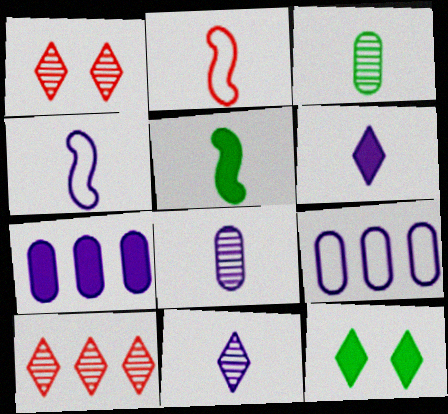[[1, 5, 9], 
[2, 3, 6], 
[4, 6, 8]]